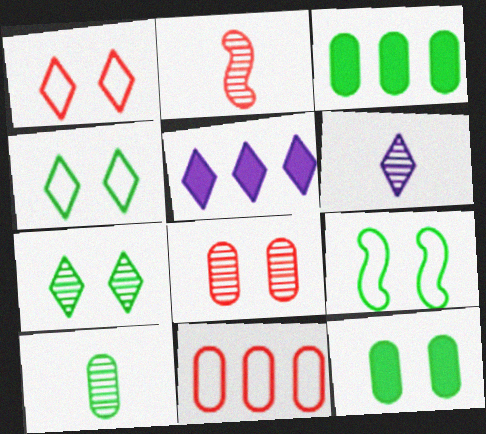[[2, 6, 10], 
[7, 9, 12]]